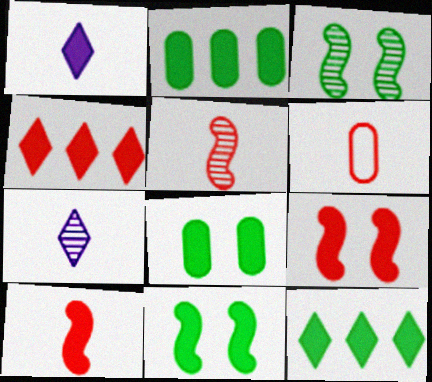[[1, 2, 9]]